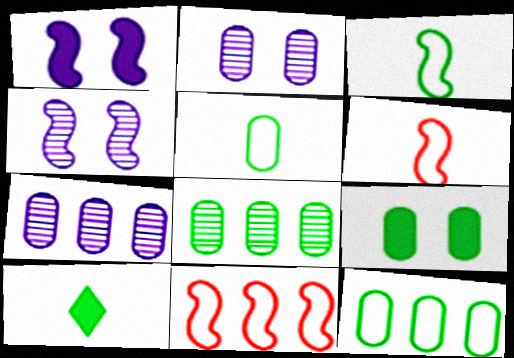[[2, 10, 11], 
[5, 8, 9]]